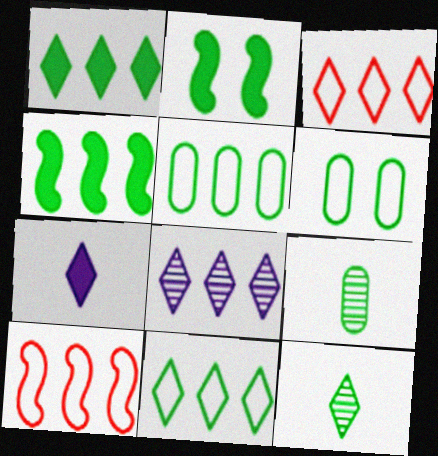[[1, 3, 8], 
[2, 5, 12], 
[2, 9, 11], 
[4, 6, 12]]